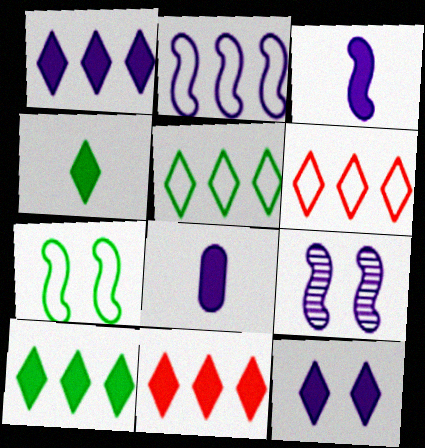[[1, 10, 11], 
[2, 3, 9], 
[4, 11, 12]]